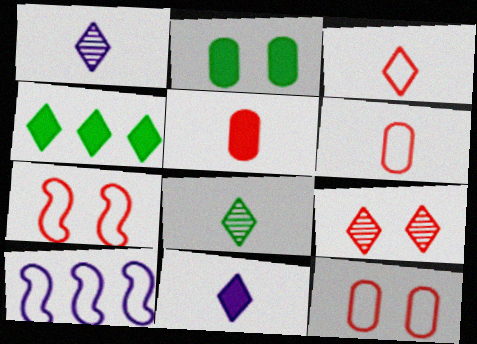[[3, 8, 11]]